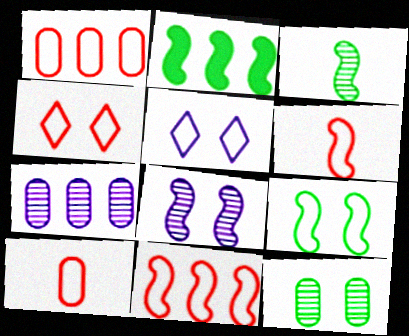[[1, 4, 6], 
[2, 3, 9], 
[2, 6, 8], 
[4, 10, 11]]